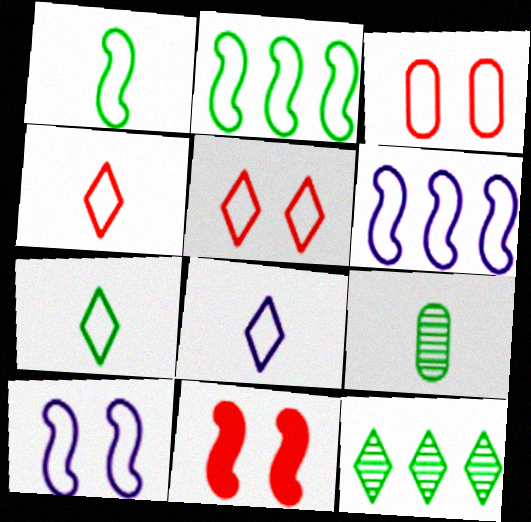[[2, 3, 8], 
[3, 6, 7], 
[4, 7, 8]]